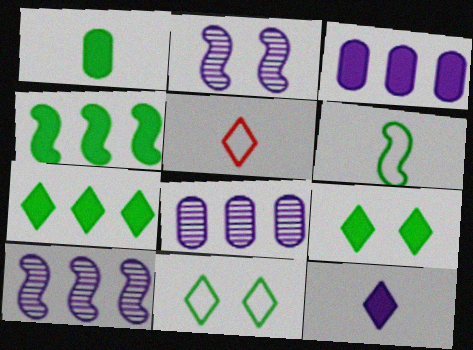[[1, 4, 9]]